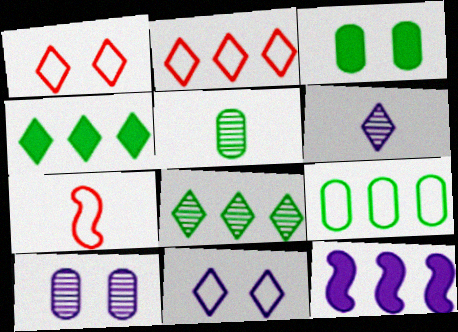[[1, 4, 6], 
[1, 5, 12], 
[3, 5, 9], 
[4, 7, 10], 
[7, 9, 11]]